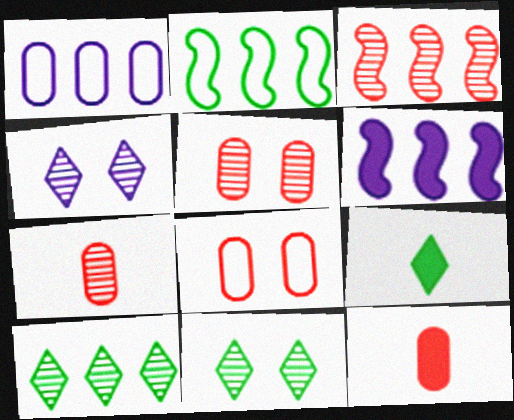[[2, 3, 6], 
[2, 4, 12]]